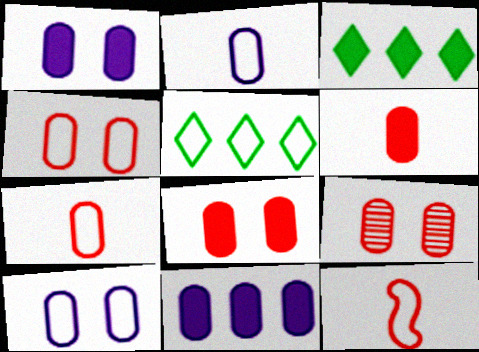[[4, 8, 9], 
[5, 10, 12]]